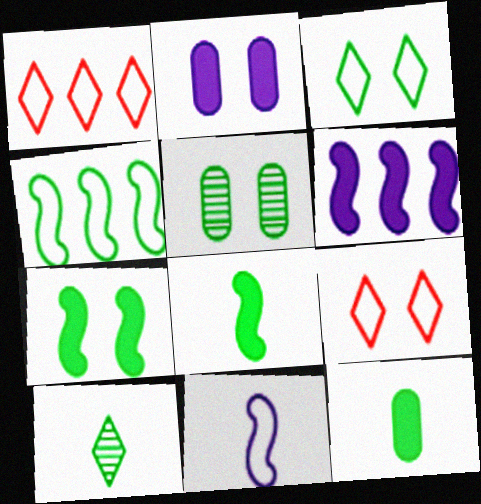[[3, 5, 7]]